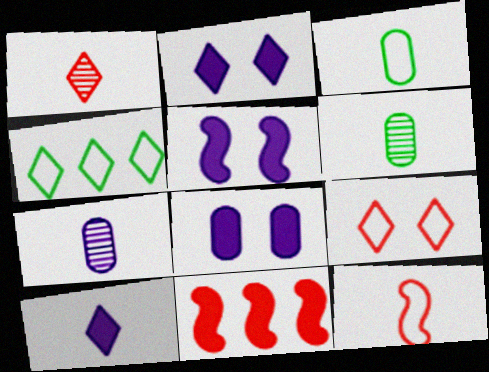[[1, 2, 4], 
[2, 5, 8], 
[6, 10, 12]]